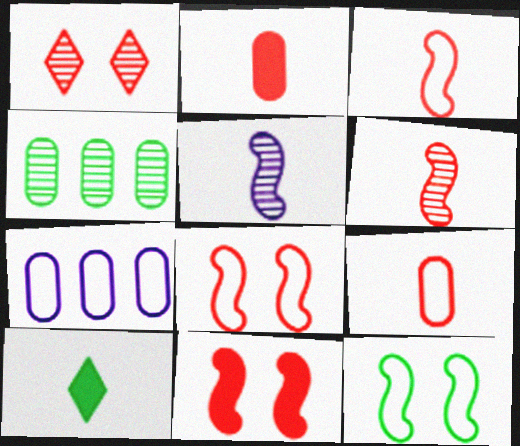[[1, 4, 5], 
[4, 10, 12], 
[5, 9, 10]]